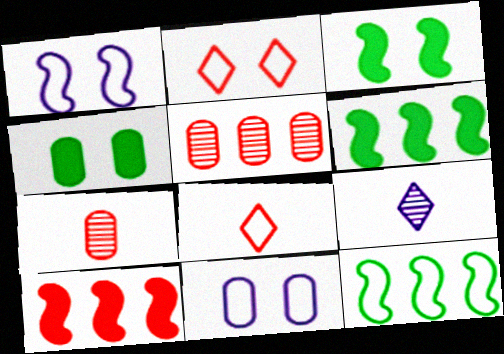[[2, 7, 10], 
[8, 11, 12]]